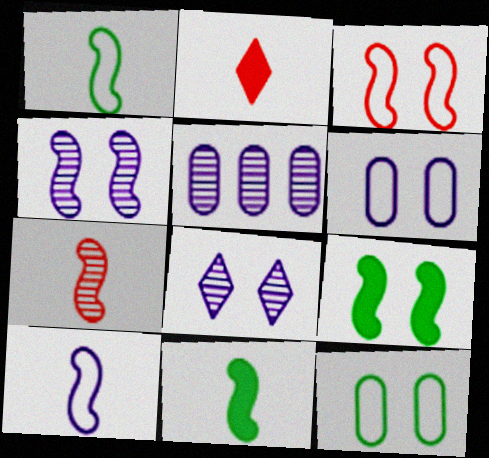[[3, 4, 9], 
[7, 10, 11]]